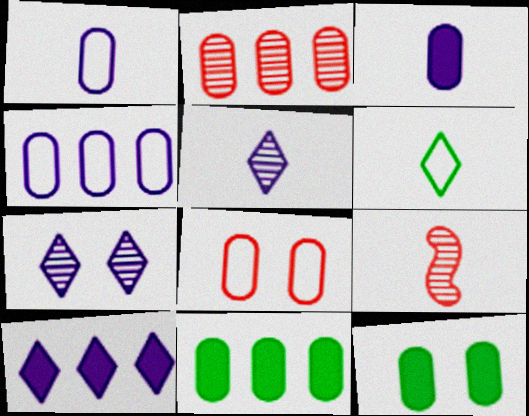[[1, 2, 12], 
[2, 4, 11], 
[3, 6, 9]]